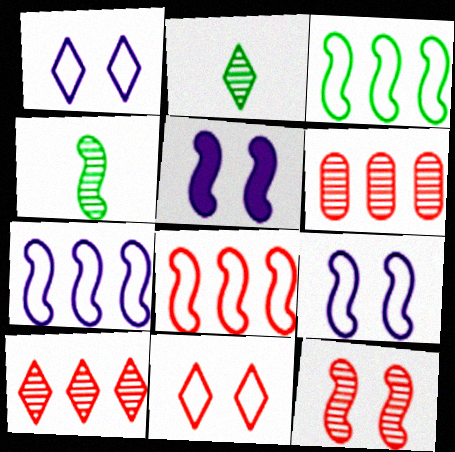[[3, 7, 8], 
[4, 5, 8]]